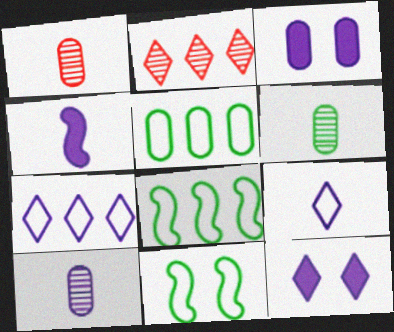[[1, 3, 5], 
[1, 6, 10], 
[1, 8, 12], 
[4, 9, 10]]